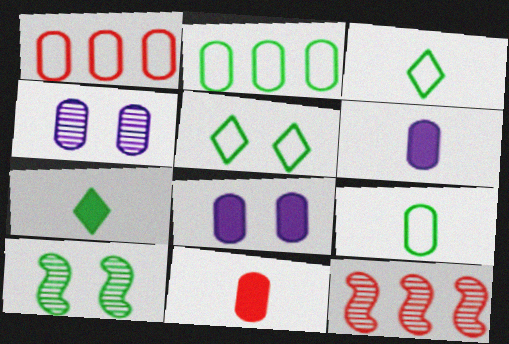[[2, 4, 11], 
[2, 7, 10], 
[3, 8, 12], 
[5, 6, 12]]